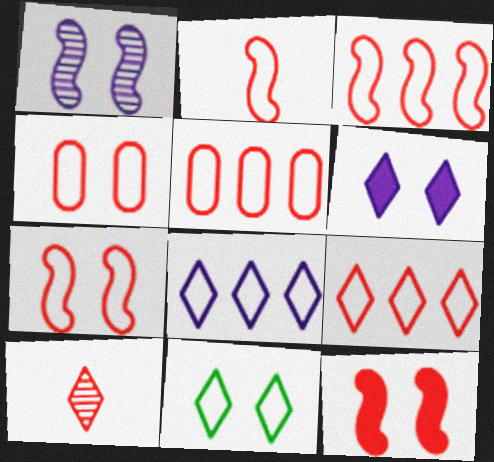[[2, 3, 7], 
[2, 4, 9], 
[3, 5, 9], 
[5, 10, 12]]